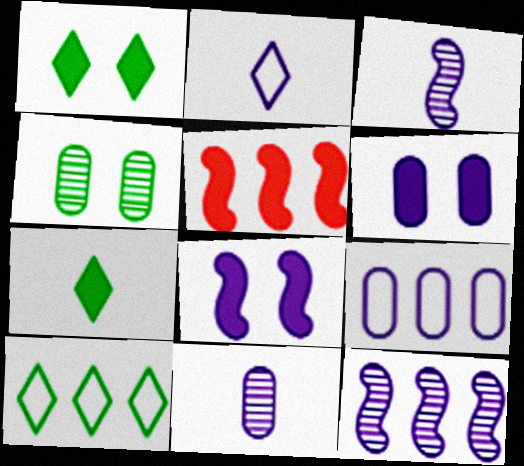[[2, 4, 5], 
[2, 6, 12], 
[5, 6, 7], 
[6, 9, 11]]